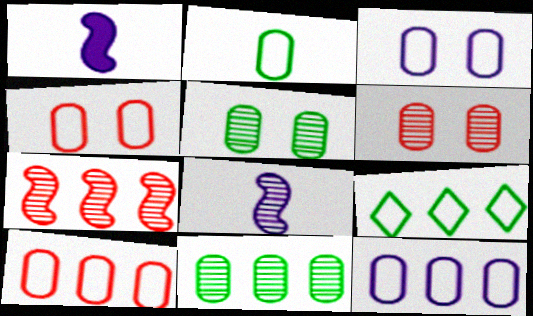[[1, 6, 9], 
[2, 3, 10], 
[2, 4, 12]]